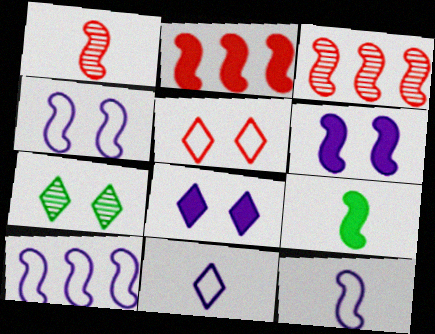[[1, 9, 12], 
[2, 6, 9], 
[3, 4, 9], 
[4, 10, 12], 
[5, 7, 8]]